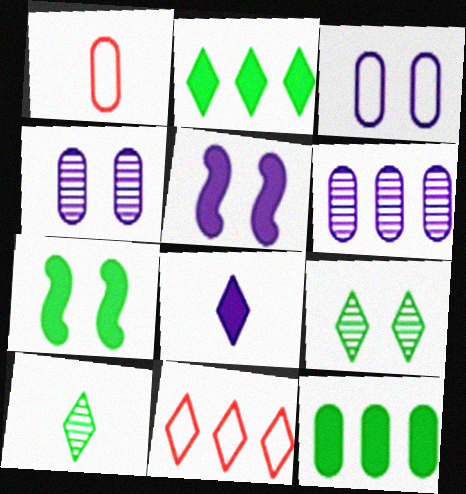[[1, 4, 12], 
[8, 9, 11]]